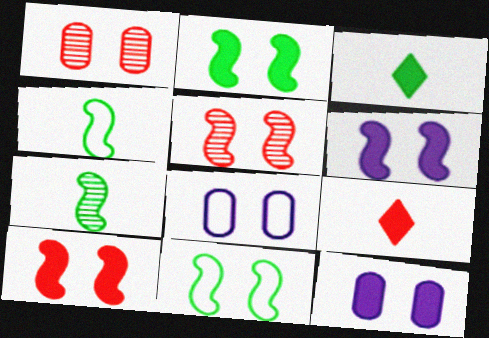[[2, 6, 10], 
[5, 6, 11]]